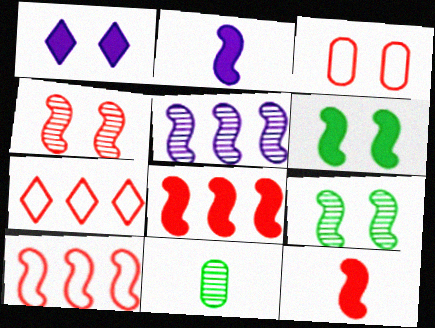[[1, 3, 9], 
[1, 10, 11], 
[2, 6, 8], 
[2, 9, 10], 
[4, 10, 12]]